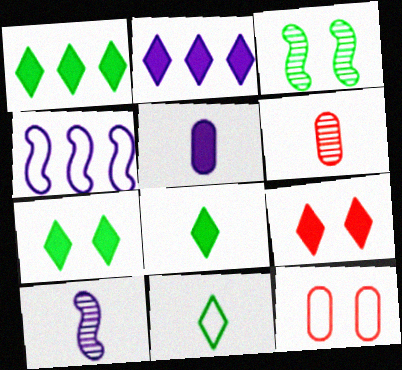[[1, 7, 8], 
[1, 10, 12], 
[2, 8, 9], 
[4, 6, 7], 
[4, 11, 12]]